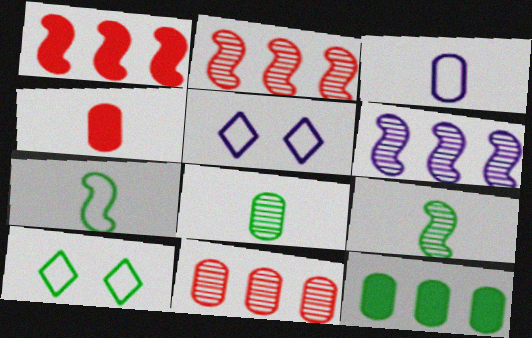[[1, 5, 8], 
[3, 4, 8], 
[4, 6, 10], 
[9, 10, 12]]